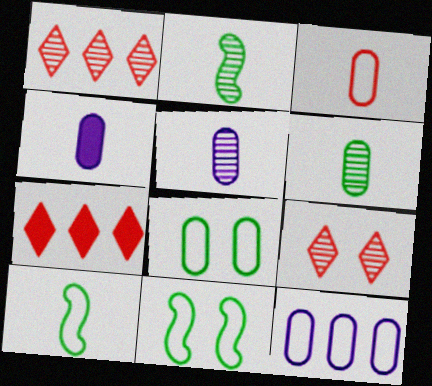[[1, 4, 11], 
[3, 4, 6], 
[3, 8, 12], 
[5, 7, 11]]